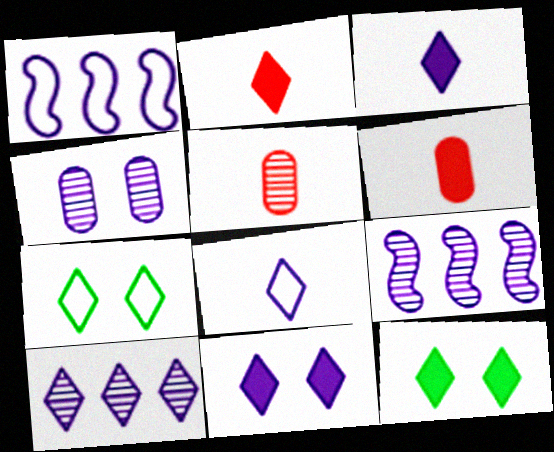[[1, 3, 4], 
[1, 5, 12], 
[2, 7, 10], 
[6, 7, 9], 
[8, 10, 11]]